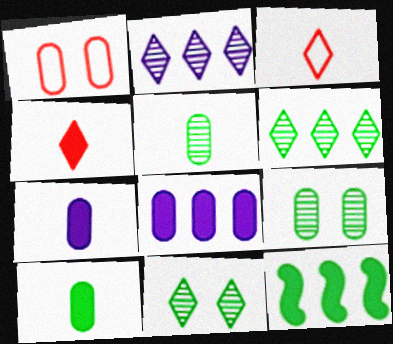[[1, 5, 8]]